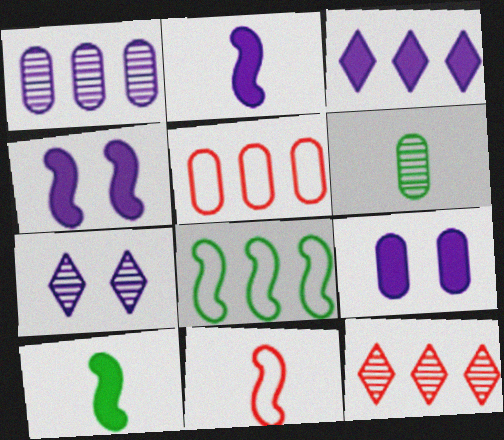[[2, 3, 9], 
[5, 6, 9], 
[5, 7, 10]]